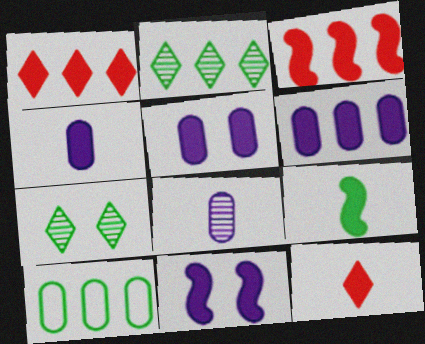[[1, 5, 9], 
[3, 9, 11], 
[4, 5, 6], 
[4, 9, 12], 
[7, 9, 10]]